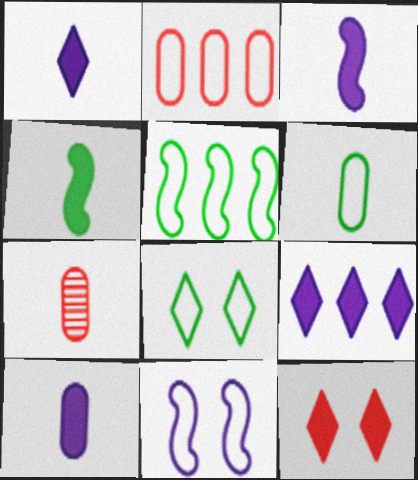[[1, 3, 10], 
[5, 6, 8], 
[6, 7, 10]]